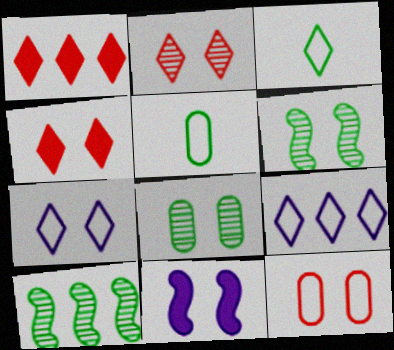[]